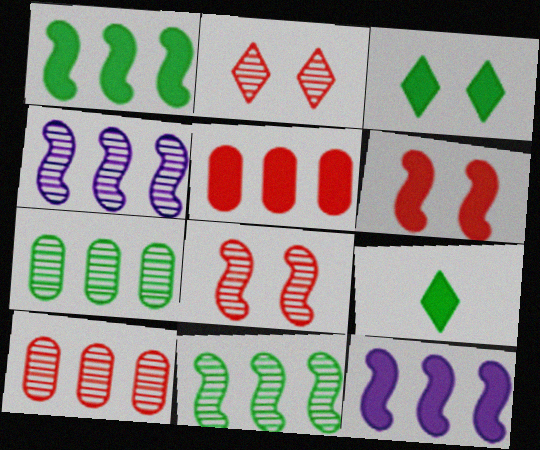[]